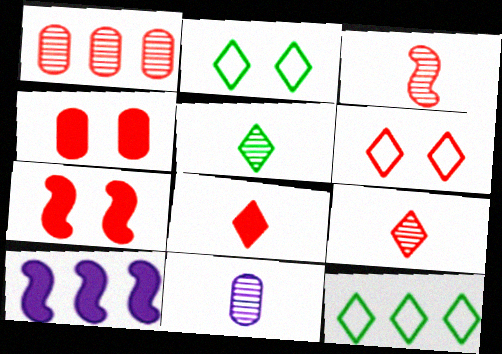[[1, 10, 12], 
[3, 5, 11], 
[7, 11, 12]]